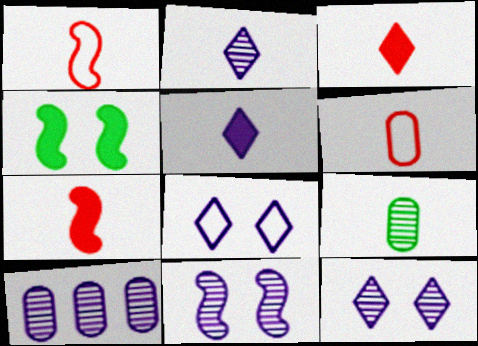[[1, 5, 9], 
[2, 10, 11]]